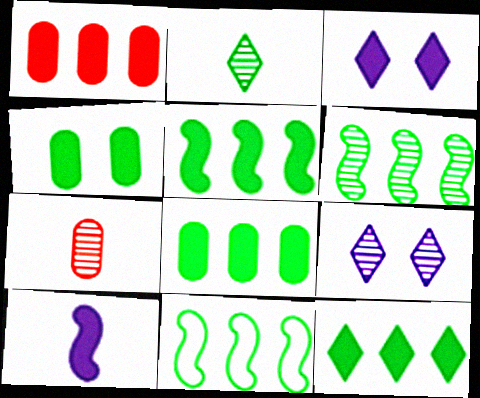[[2, 4, 11], 
[3, 7, 11], 
[5, 6, 11], 
[5, 8, 12], 
[6, 7, 9]]